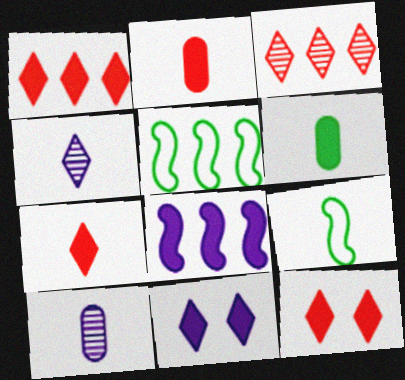[[1, 7, 12], 
[2, 4, 9], 
[5, 10, 12], 
[6, 8, 12], 
[7, 9, 10]]